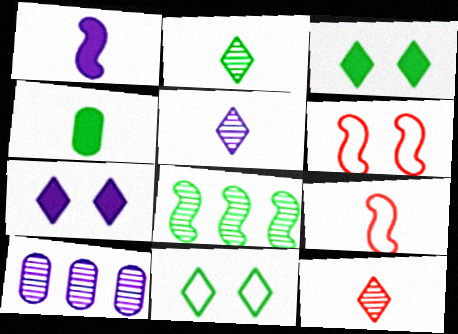[[1, 6, 8], 
[2, 5, 12], 
[3, 9, 10], 
[4, 5, 9], 
[4, 8, 11]]